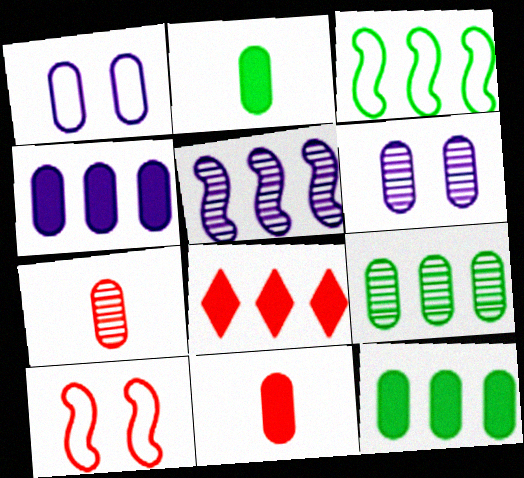[[1, 7, 12], 
[1, 9, 11], 
[6, 7, 9], 
[7, 8, 10]]